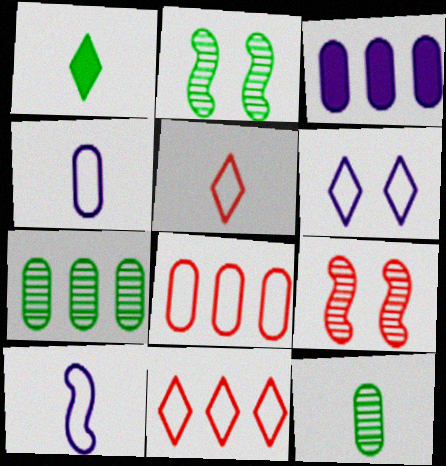[[2, 3, 5], 
[3, 7, 8]]